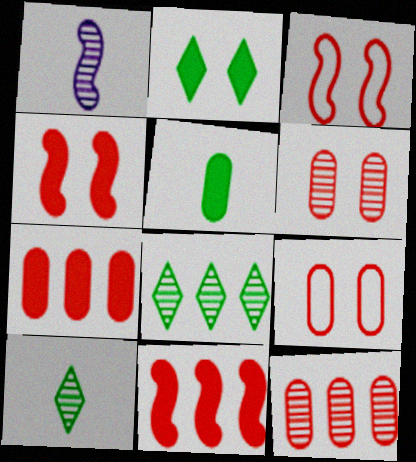[[1, 6, 8]]